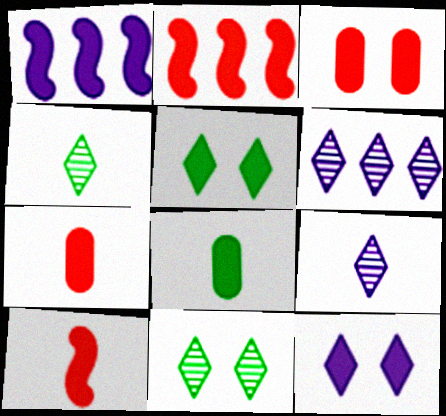[[1, 5, 7], 
[2, 8, 12]]